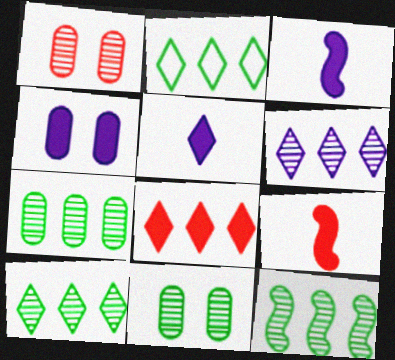[[1, 2, 3], 
[2, 6, 8], 
[7, 10, 12]]